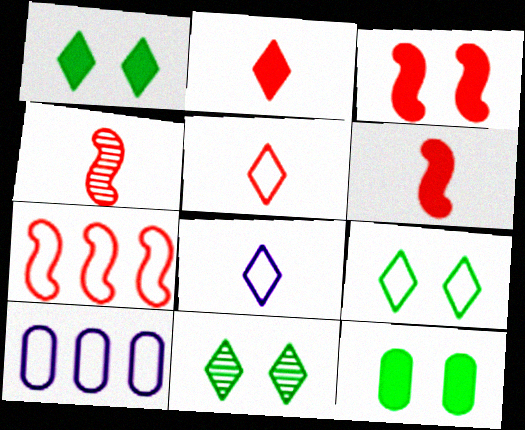[[1, 4, 10], 
[1, 9, 11], 
[3, 4, 7], 
[6, 10, 11]]